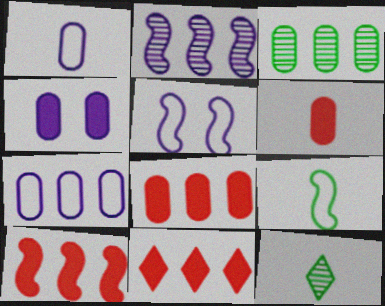[[3, 7, 8], 
[5, 8, 12], 
[8, 10, 11]]